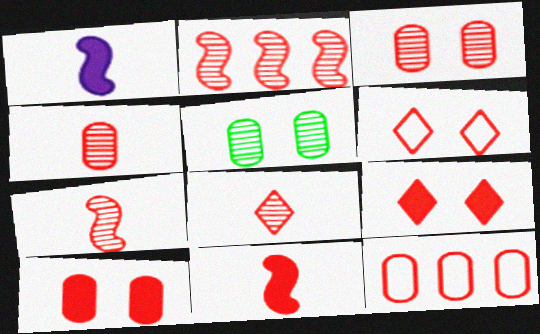[[2, 3, 8], 
[4, 7, 8], 
[4, 10, 12], 
[7, 9, 12]]